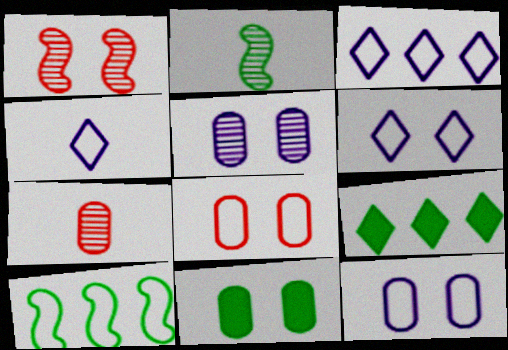[[1, 6, 11], 
[3, 4, 6], 
[4, 8, 10], 
[5, 8, 11]]